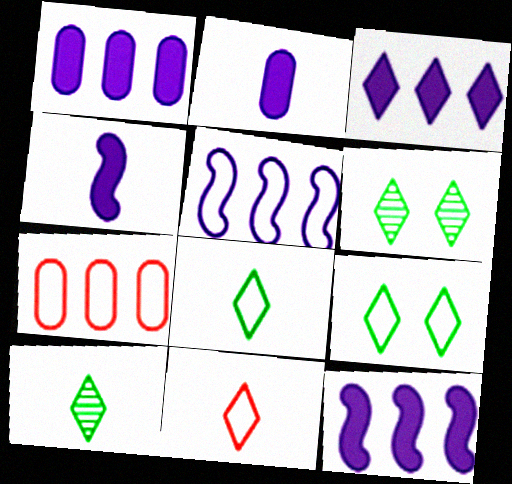[[1, 3, 12], 
[3, 6, 11], 
[4, 6, 7]]